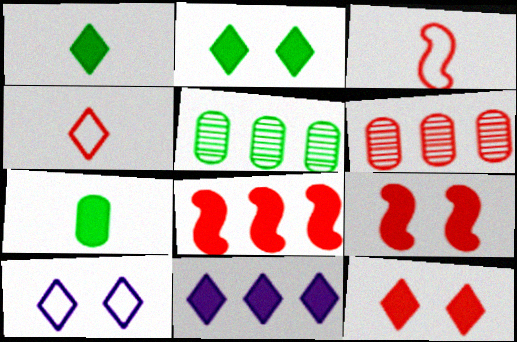[[1, 11, 12], 
[3, 6, 12], 
[4, 6, 9], 
[7, 9, 11]]